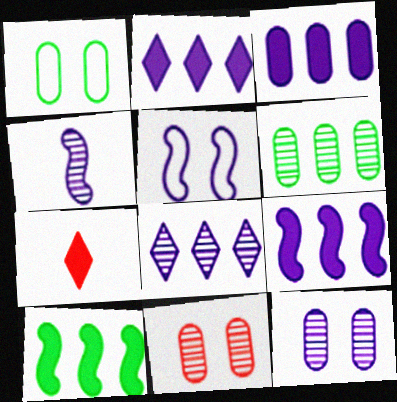[[2, 3, 9], 
[4, 5, 9], 
[4, 8, 12], 
[5, 6, 7]]